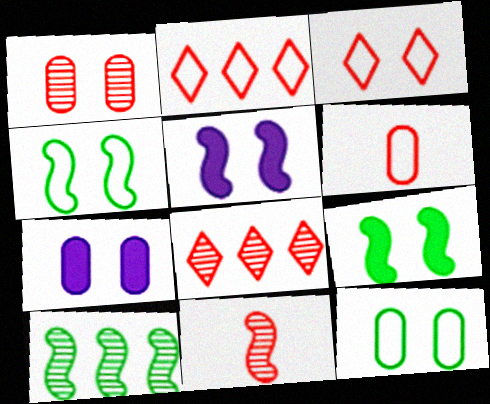[[1, 7, 12], 
[1, 8, 11]]